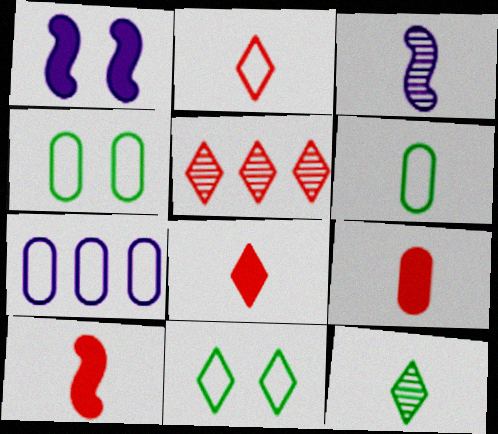[[1, 5, 6], 
[3, 6, 8], 
[8, 9, 10]]